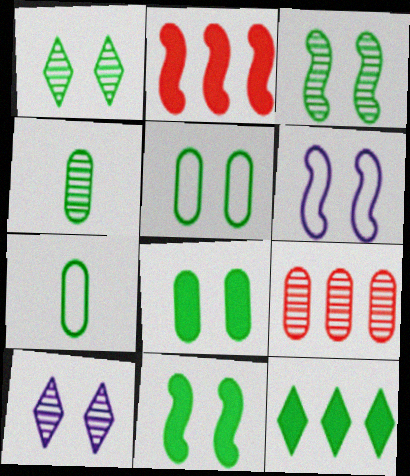[[1, 5, 11], 
[2, 7, 10], 
[3, 7, 12]]